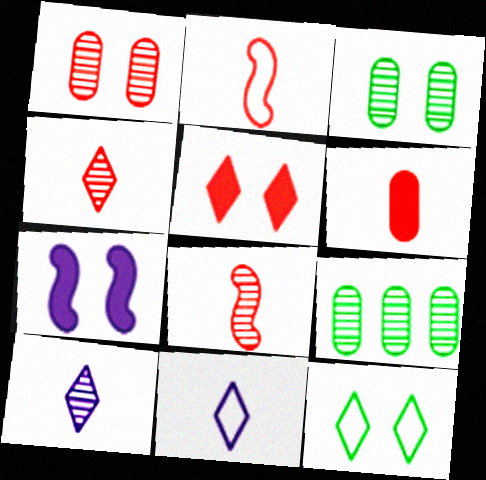[[1, 7, 12], 
[2, 4, 6]]